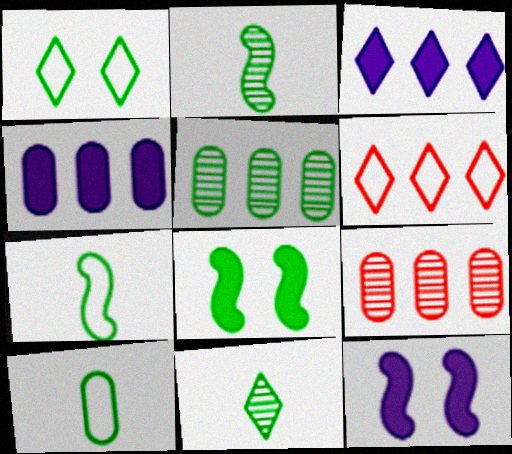[]